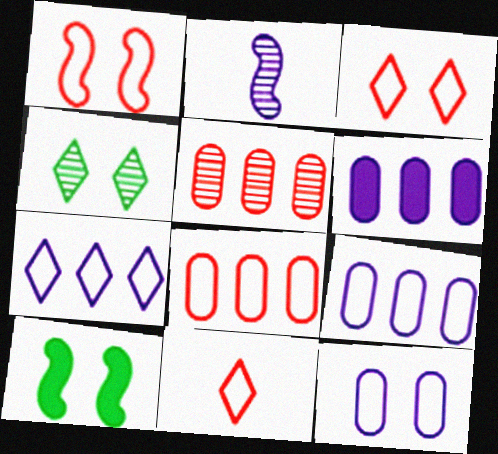[[1, 8, 11], 
[2, 4, 5]]